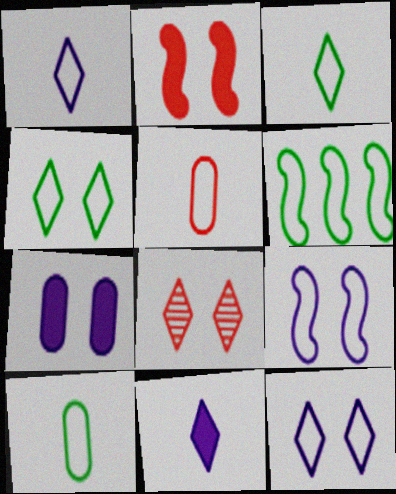[[4, 6, 10], 
[5, 6, 12]]